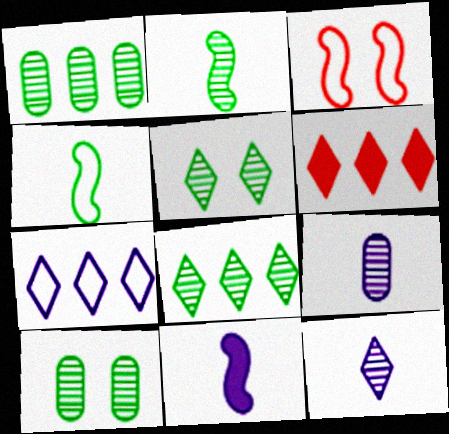[[1, 2, 5], 
[2, 8, 10], 
[6, 7, 8]]